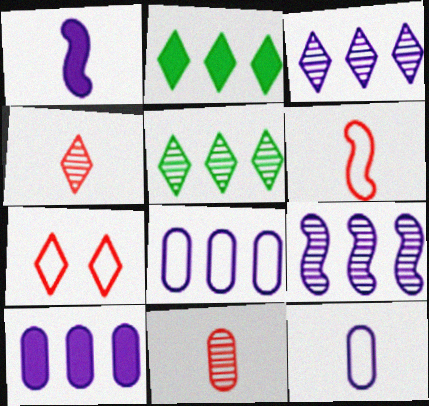[]